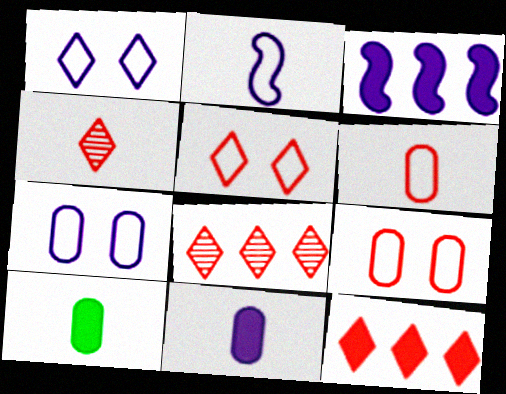[[2, 4, 10], 
[4, 5, 12]]